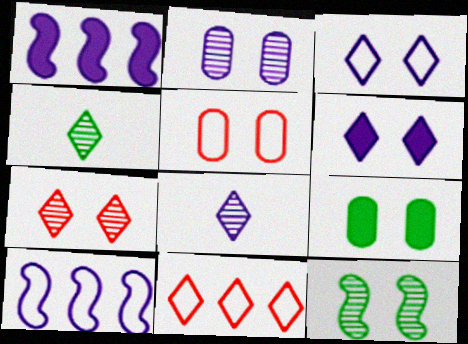[[1, 4, 5], 
[2, 5, 9], 
[2, 7, 12], 
[4, 6, 11], 
[5, 6, 12]]